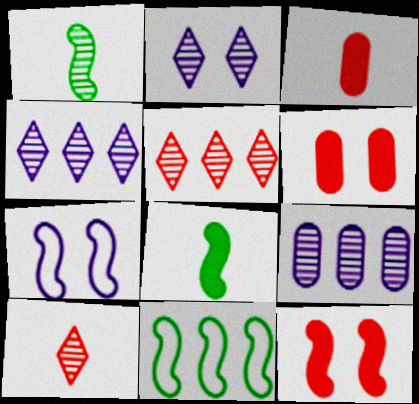[[2, 3, 11]]